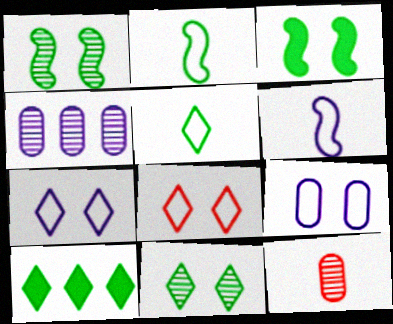[[5, 10, 11]]